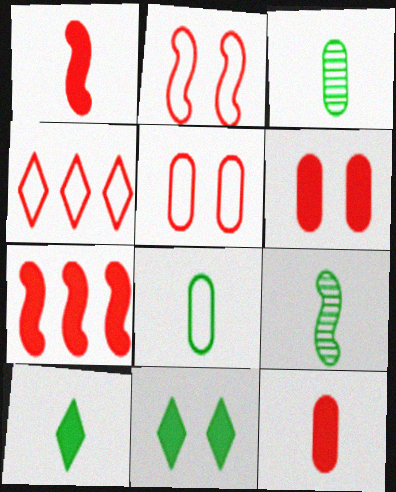[[8, 9, 10]]